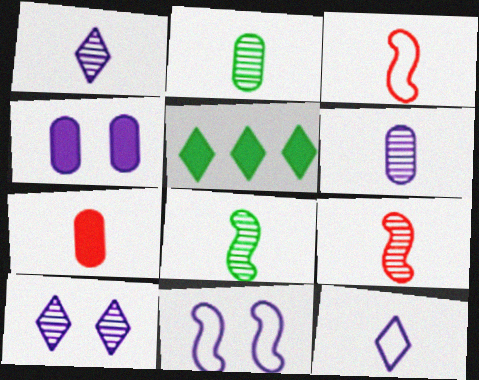[[1, 2, 9], 
[4, 10, 11], 
[7, 8, 12]]